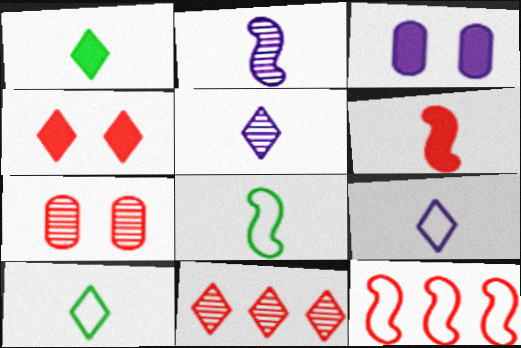[[2, 6, 8], 
[3, 8, 11]]